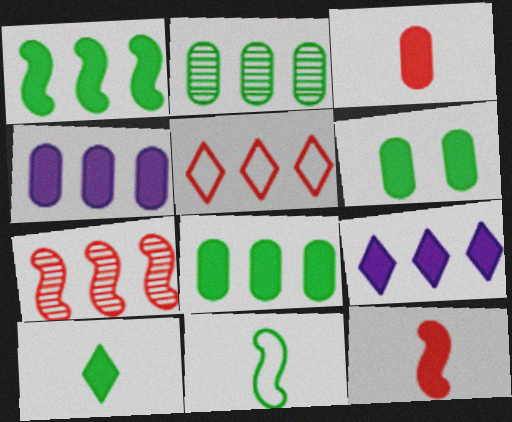[[1, 6, 10], 
[3, 4, 6], 
[6, 9, 12]]